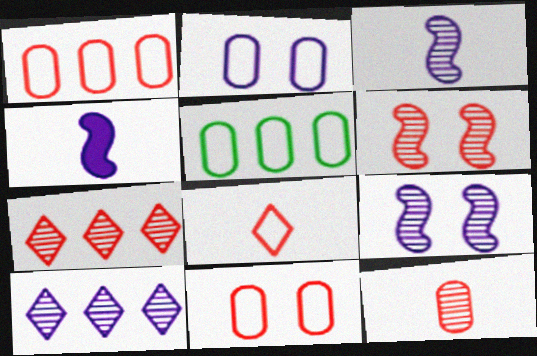[[2, 4, 10], 
[6, 7, 12]]